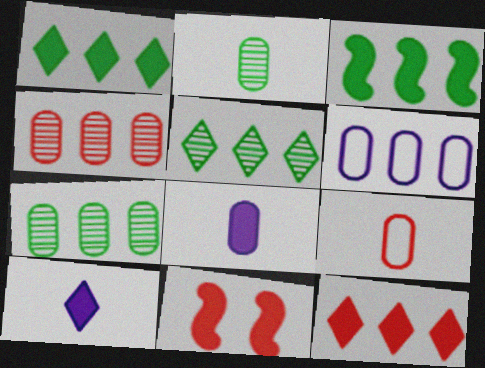[[1, 8, 11], 
[2, 8, 9]]